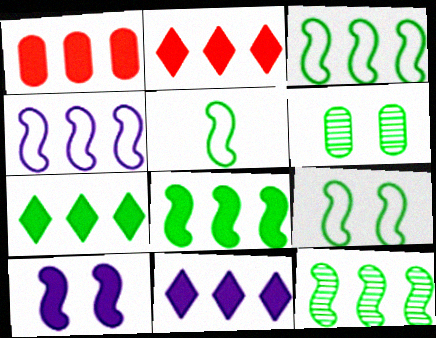[[1, 8, 11], 
[2, 7, 11], 
[3, 5, 9], 
[3, 8, 12], 
[5, 6, 7]]